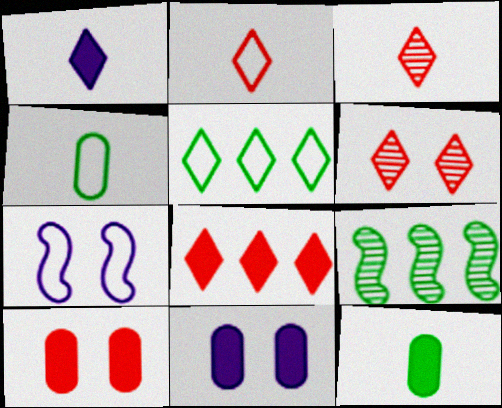[[1, 5, 6], 
[2, 6, 8], 
[2, 9, 11]]